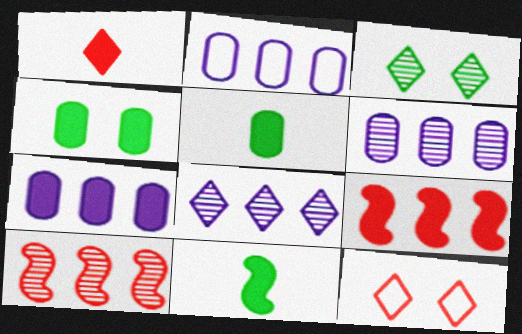[[2, 6, 7], 
[6, 11, 12]]